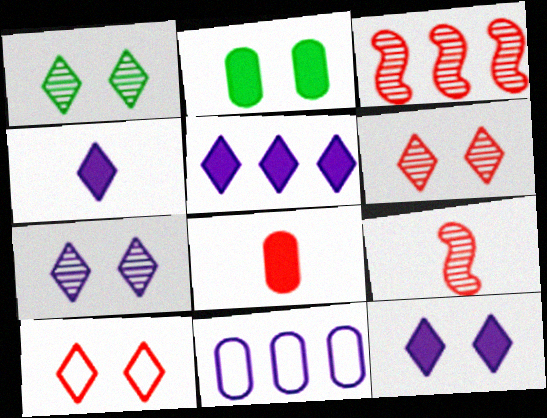[[1, 6, 7], 
[1, 10, 12], 
[3, 8, 10], 
[4, 5, 12]]